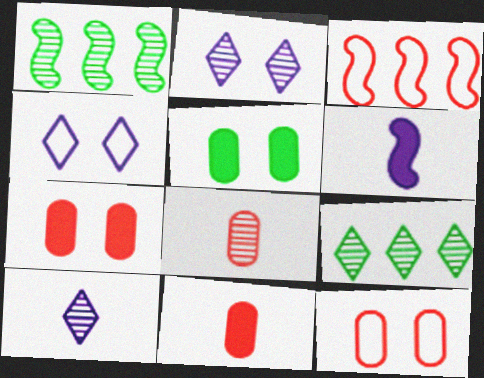[[1, 2, 8], 
[1, 4, 11], 
[3, 5, 10], 
[6, 9, 12]]